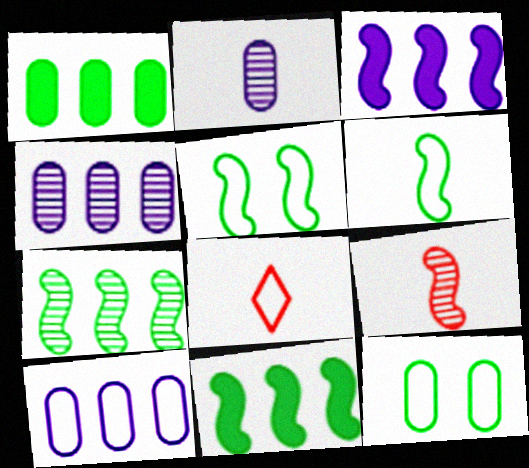[[3, 5, 9], 
[5, 8, 10]]